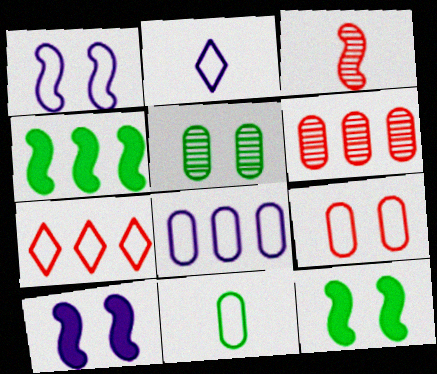[[1, 2, 8], 
[1, 3, 4], 
[1, 7, 11], 
[2, 6, 12], 
[8, 9, 11]]